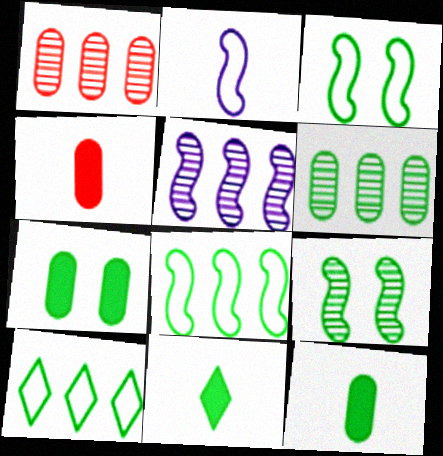[[3, 6, 11], 
[9, 10, 12]]